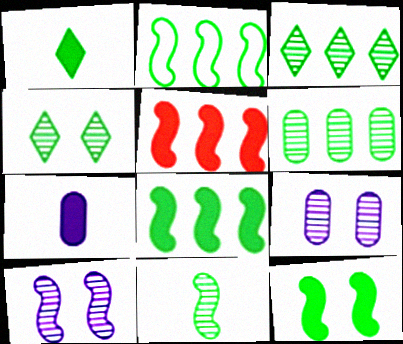[[2, 11, 12], 
[4, 6, 11]]